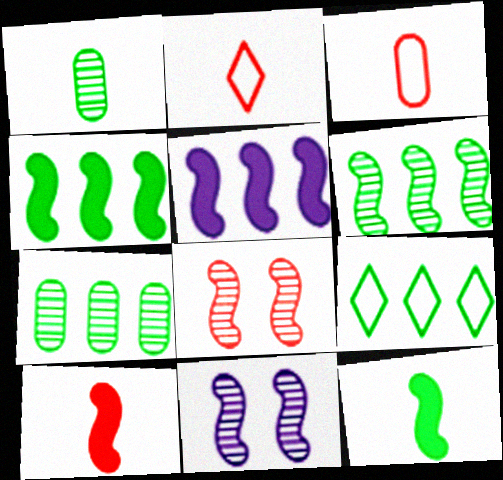[[4, 7, 9]]